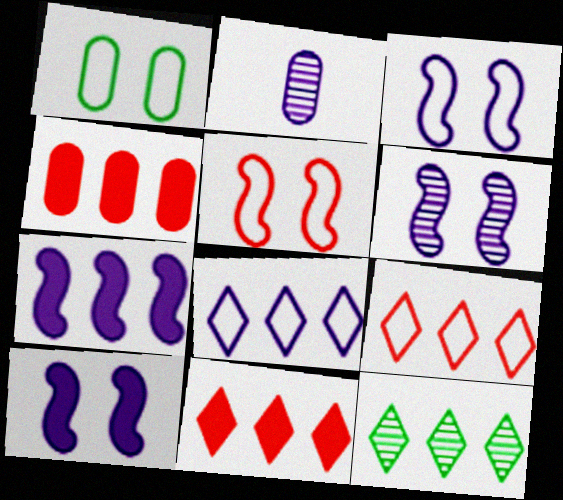[[1, 2, 4], 
[2, 8, 10], 
[3, 6, 10], 
[8, 11, 12]]